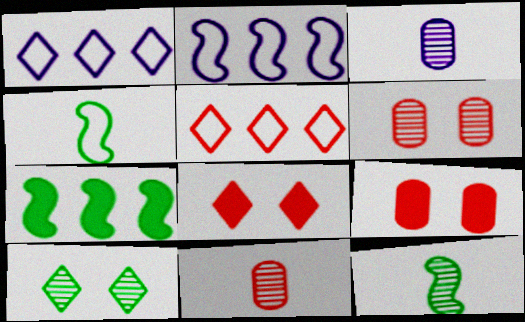[[1, 9, 12]]